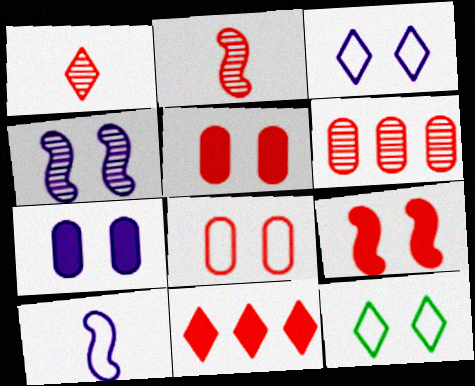[[2, 8, 11], 
[3, 4, 7], 
[4, 5, 12]]